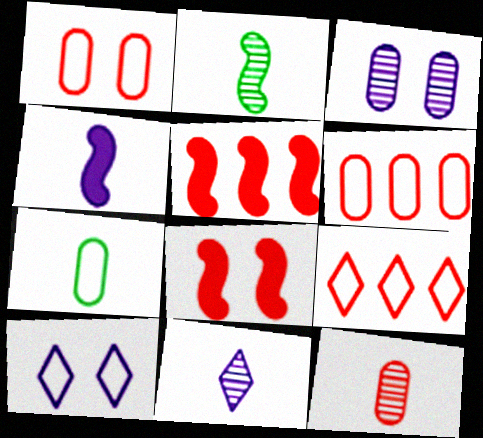[[2, 11, 12], 
[8, 9, 12]]